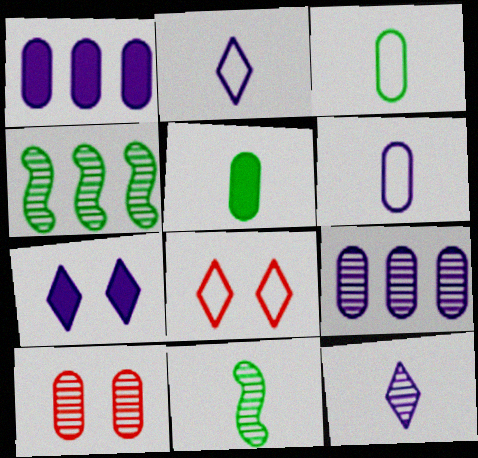[[1, 3, 10], 
[1, 8, 11], 
[4, 10, 12]]